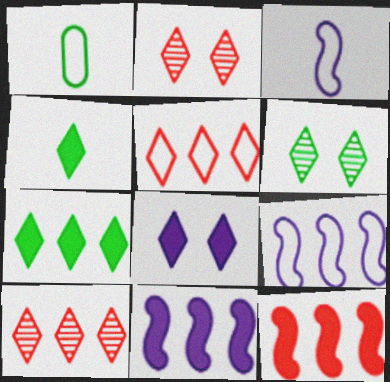[[1, 2, 11]]